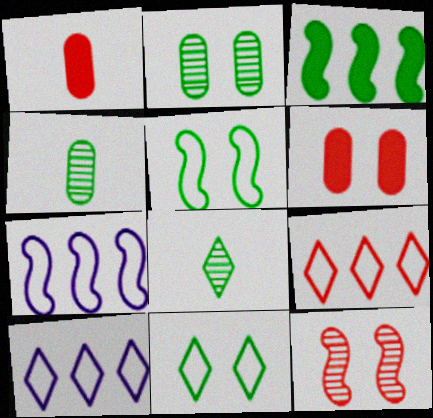[[1, 9, 12], 
[3, 4, 11], 
[6, 7, 8]]